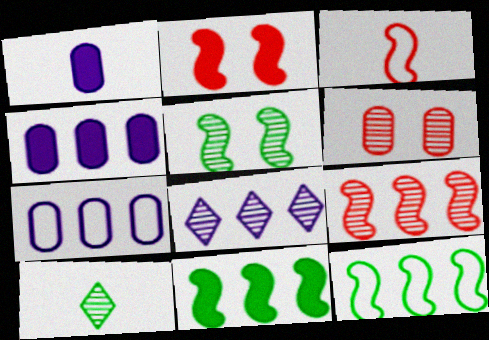[[1, 3, 10], 
[2, 3, 9], 
[2, 7, 10]]